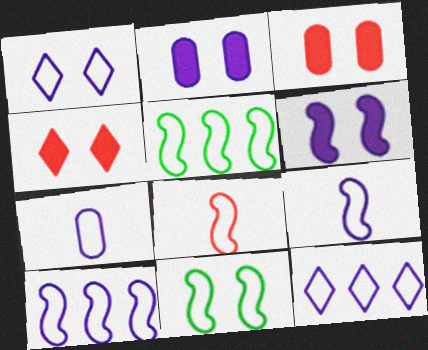[[1, 7, 10], 
[8, 10, 11]]